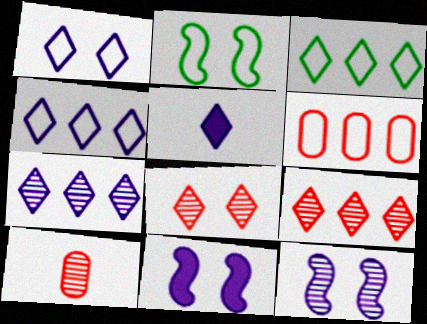[[1, 5, 7], 
[3, 5, 8], 
[3, 10, 11]]